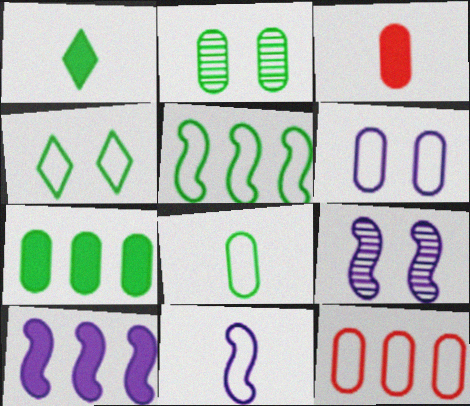[[1, 2, 5], 
[1, 9, 12], 
[2, 7, 8], 
[4, 5, 8], 
[4, 11, 12], 
[6, 8, 12], 
[9, 10, 11]]